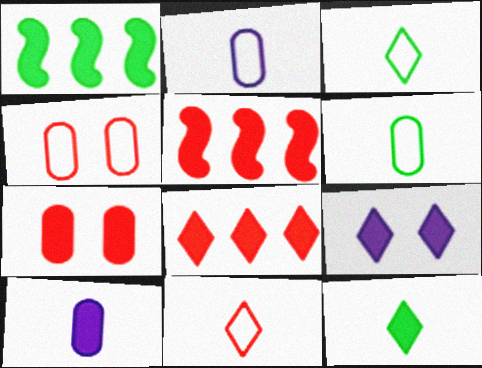[[8, 9, 12]]